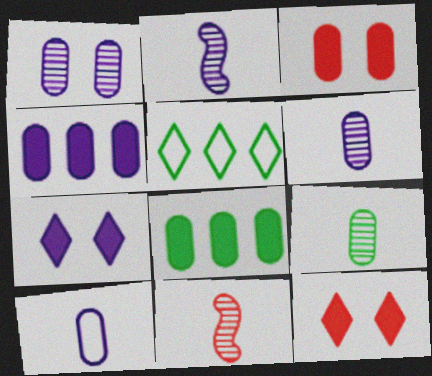[[1, 4, 10], 
[2, 3, 5]]